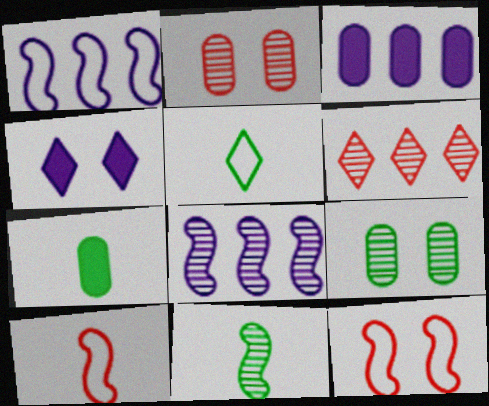[[4, 5, 6], 
[4, 9, 12], 
[5, 7, 11]]